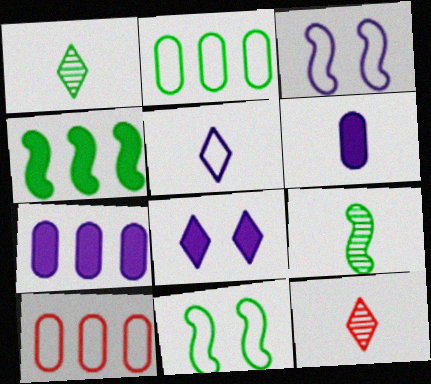[[4, 9, 11], 
[5, 10, 11], 
[7, 11, 12], 
[8, 9, 10]]